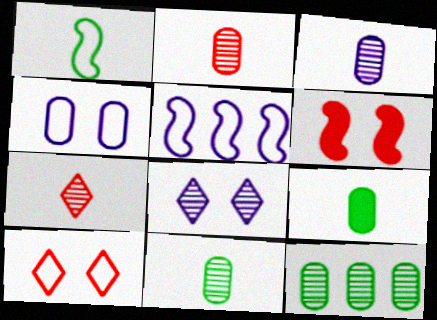[[2, 3, 11]]